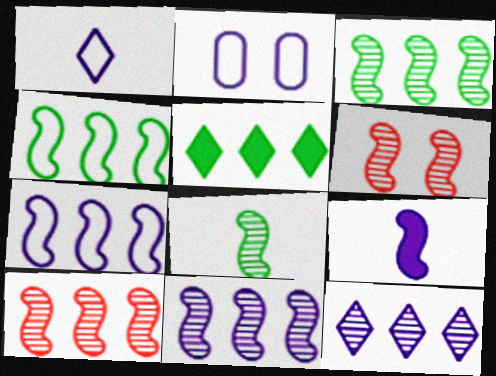[[1, 2, 7], 
[2, 9, 12], 
[3, 10, 11], 
[4, 6, 9], 
[6, 8, 11]]